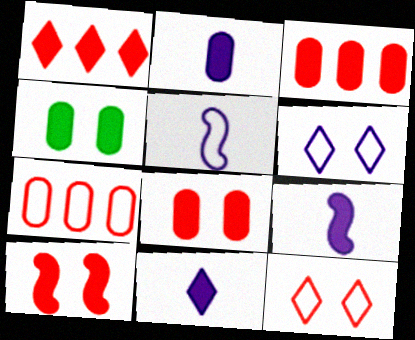[[1, 4, 9], 
[2, 3, 4], 
[2, 9, 11]]